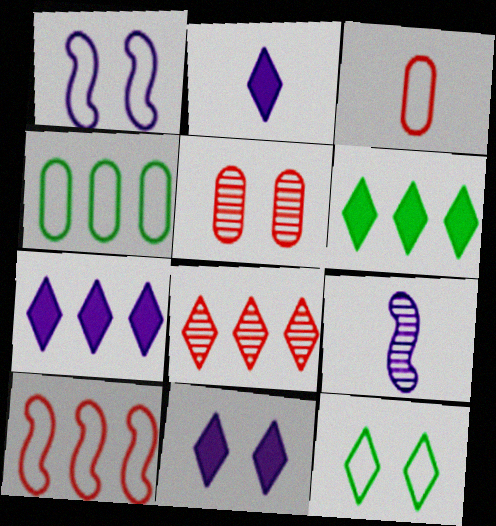[[2, 7, 11], 
[2, 8, 12]]